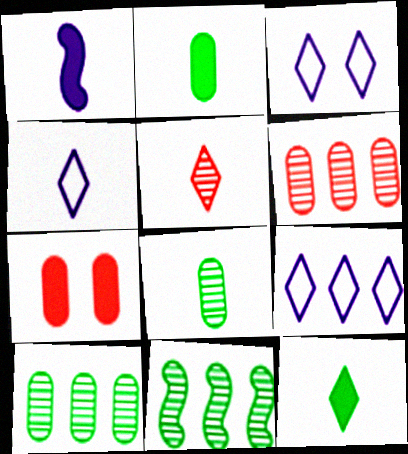[[3, 4, 9], 
[4, 5, 12], 
[4, 7, 11]]